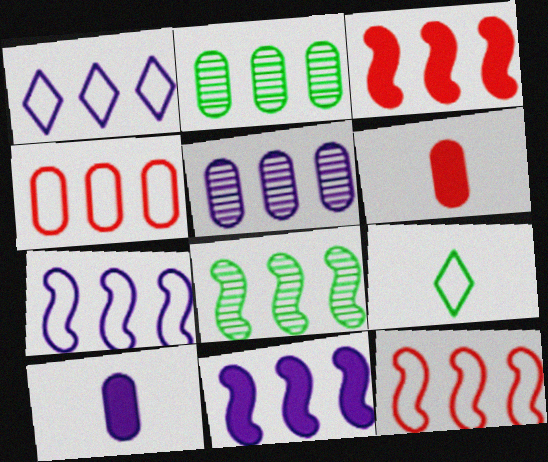[[1, 2, 3], 
[1, 5, 11], 
[3, 7, 8], 
[8, 11, 12]]